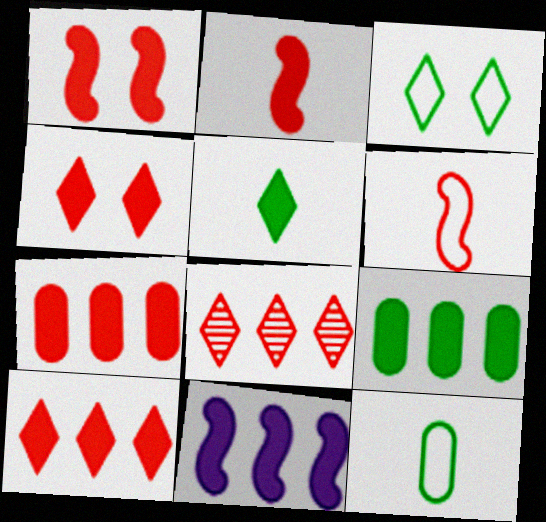[[2, 4, 7], 
[9, 10, 11]]